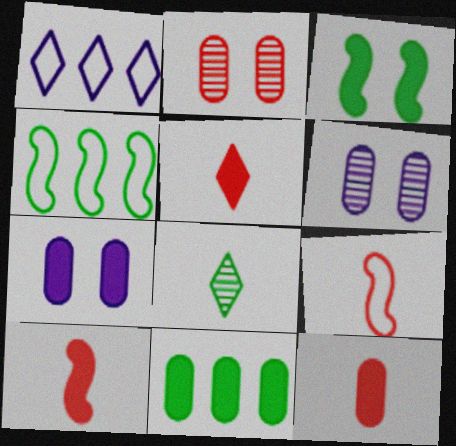[[4, 5, 6], 
[5, 10, 12], 
[7, 11, 12]]